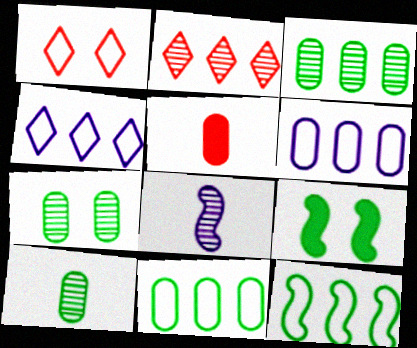[[2, 7, 8], 
[3, 7, 10], 
[5, 6, 7]]